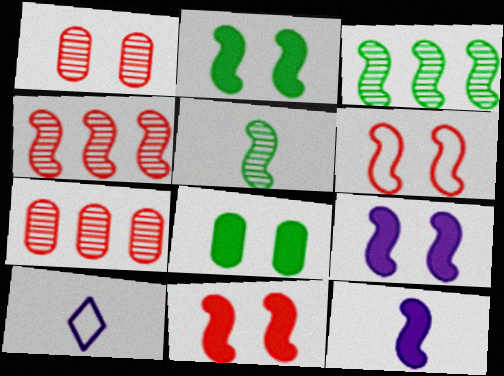[[2, 7, 10], 
[2, 9, 11], 
[3, 6, 12], 
[4, 8, 10]]